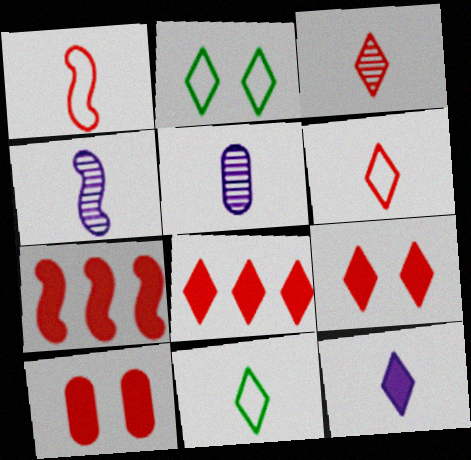[[2, 5, 7], 
[3, 11, 12]]